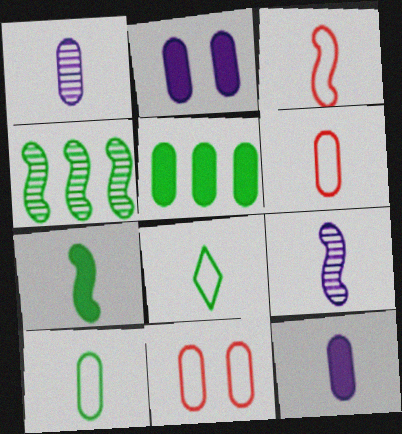[[1, 5, 11], 
[3, 7, 9]]